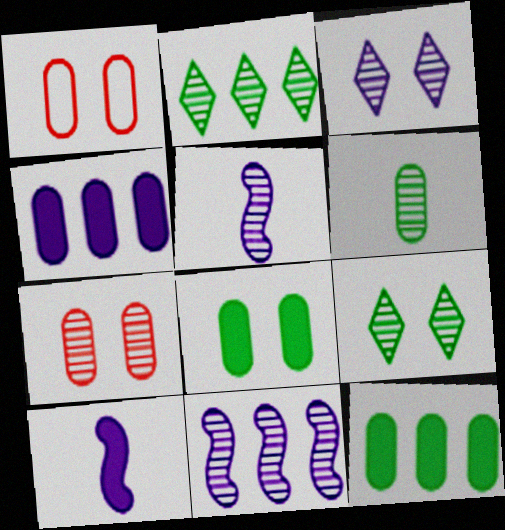[[1, 2, 10], 
[1, 4, 6], 
[2, 5, 7]]